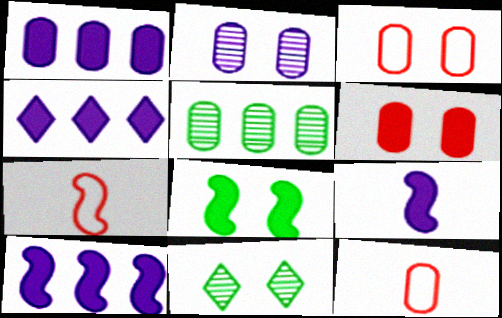[[1, 4, 10], 
[1, 7, 11], 
[10, 11, 12]]